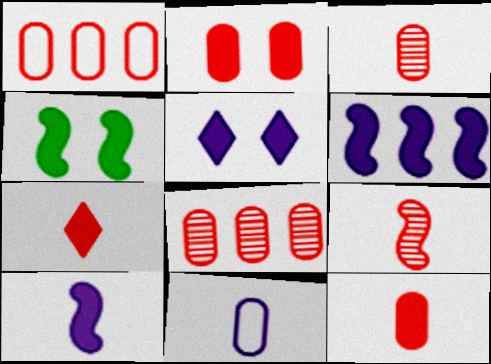[[1, 2, 3], 
[2, 4, 5]]